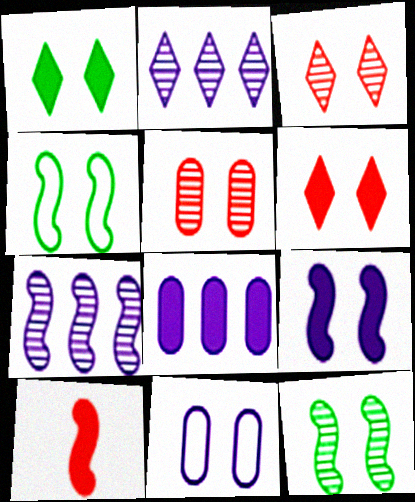[[1, 8, 10], 
[4, 7, 10], 
[6, 11, 12]]